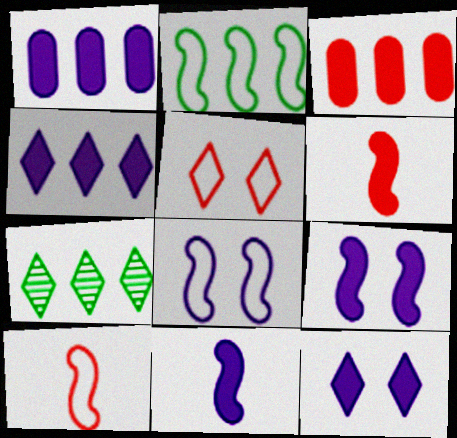[[1, 11, 12], 
[2, 8, 10]]